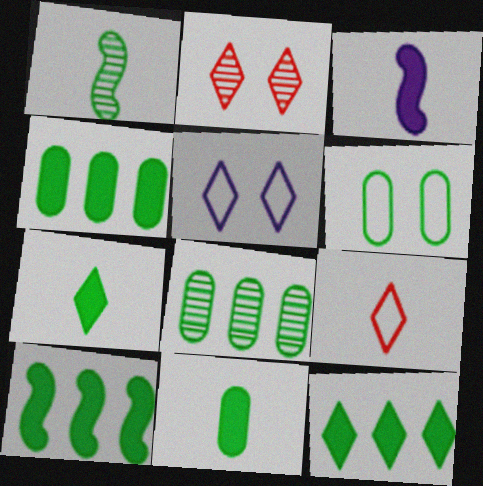[[1, 6, 12], 
[4, 10, 12], 
[6, 8, 11]]